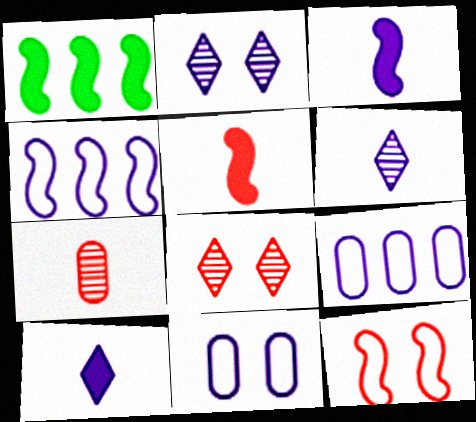[[2, 3, 9]]